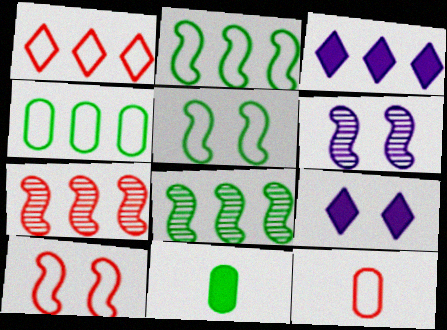[[1, 6, 11], 
[1, 10, 12], 
[3, 4, 7], 
[8, 9, 12]]